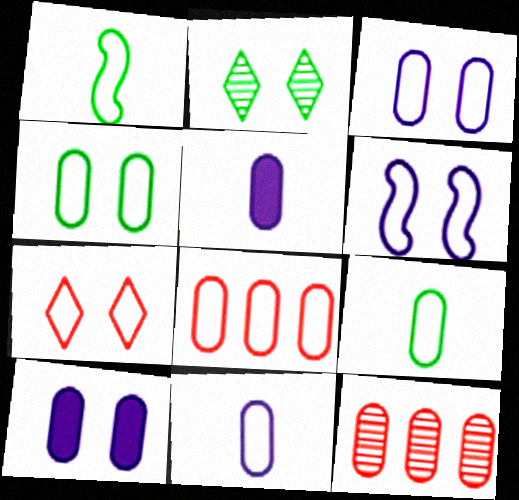[[3, 8, 9], 
[4, 5, 12], 
[4, 6, 7], 
[4, 8, 11], 
[9, 10, 12]]